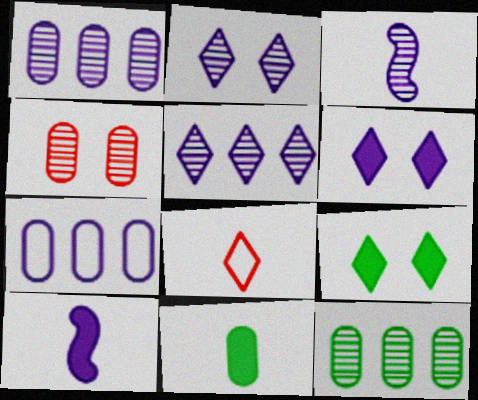[[1, 2, 3], 
[2, 7, 10], 
[3, 6, 7], 
[3, 8, 11], 
[4, 7, 11], 
[5, 8, 9]]